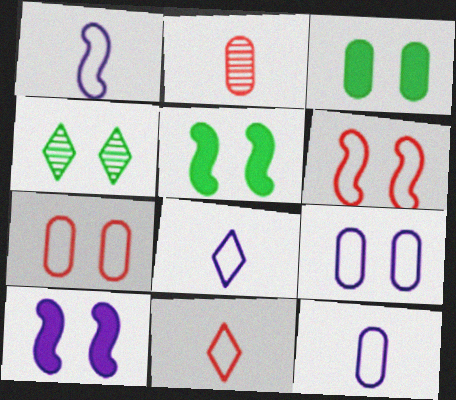[[1, 8, 12], 
[4, 7, 10]]